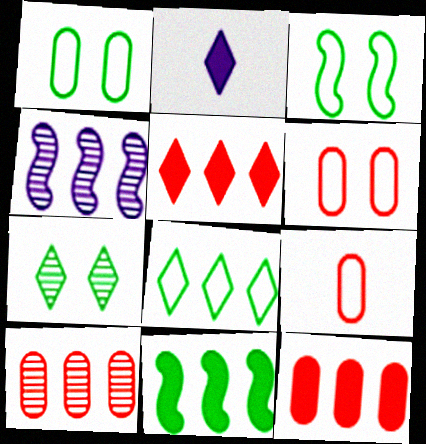[[2, 3, 10], 
[4, 8, 12]]